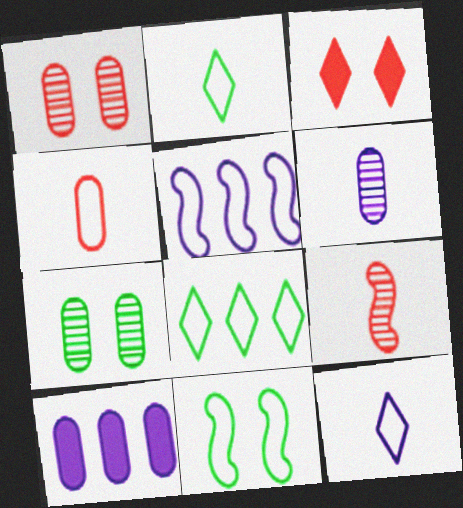[[4, 7, 10]]